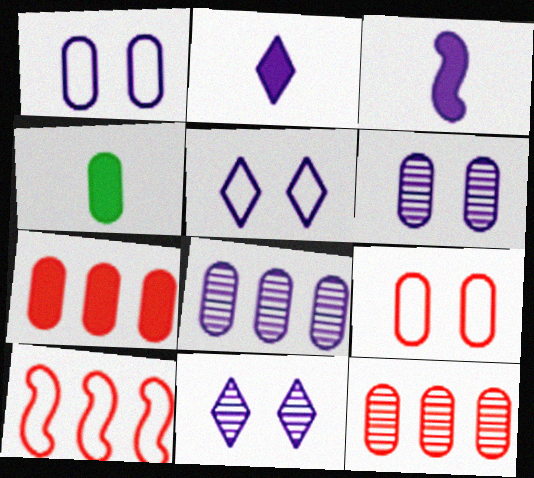[[1, 4, 12], 
[3, 5, 8], 
[4, 8, 9], 
[4, 10, 11]]